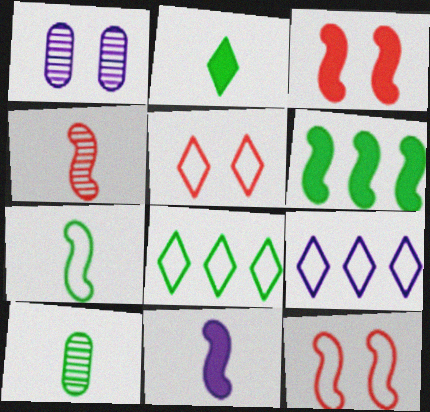[[1, 9, 11], 
[2, 7, 10], 
[3, 6, 11], 
[3, 9, 10], 
[4, 7, 11]]